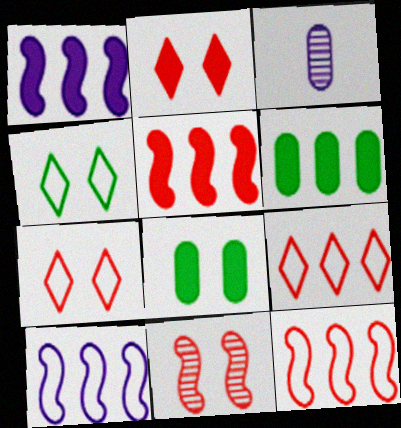[[3, 4, 5]]